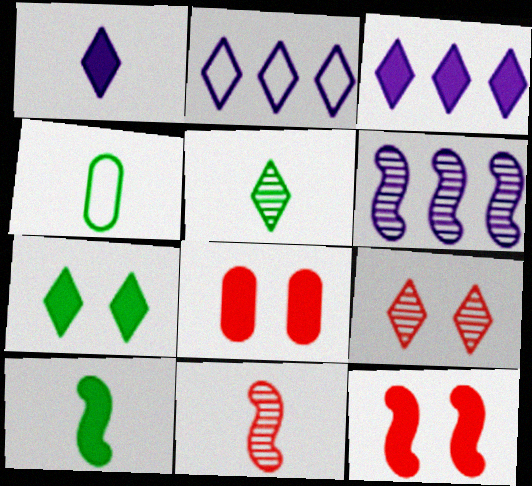[[1, 4, 11], 
[3, 8, 10], 
[4, 5, 10]]